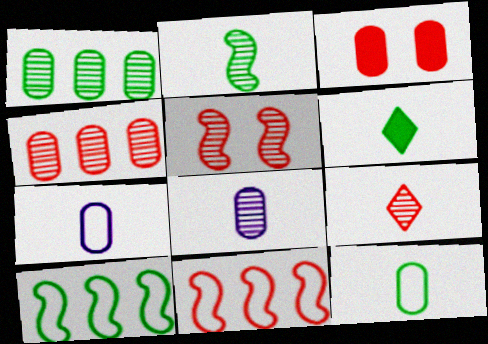[[1, 3, 7], 
[2, 6, 12], 
[2, 8, 9], 
[3, 9, 11], 
[4, 5, 9]]